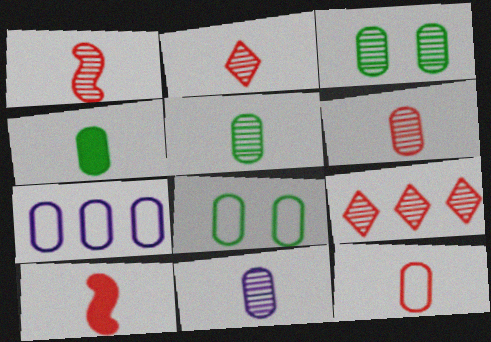[[1, 2, 6], 
[2, 10, 12], 
[4, 11, 12], 
[5, 6, 11], 
[7, 8, 12]]